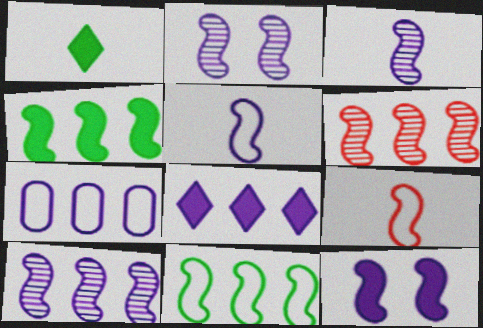[[2, 3, 10], 
[2, 4, 9], 
[5, 10, 12], 
[7, 8, 10]]